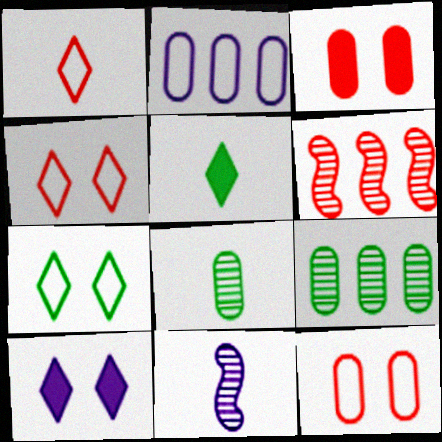[[1, 3, 6], 
[2, 3, 8], 
[2, 10, 11]]